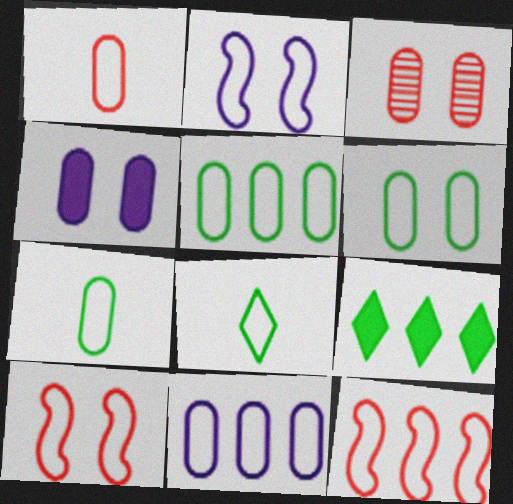[[1, 6, 11], 
[3, 4, 6], 
[5, 6, 7], 
[8, 10, 11]]